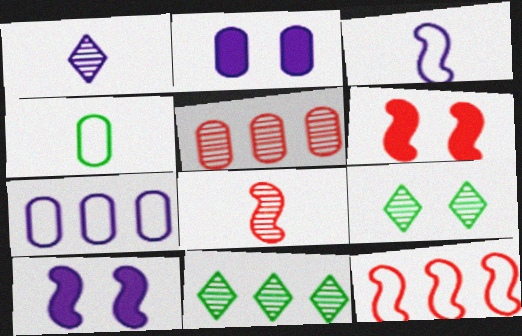[[1, 7, 10], 
[2, 4, 5], 
[6, 8, 12]]